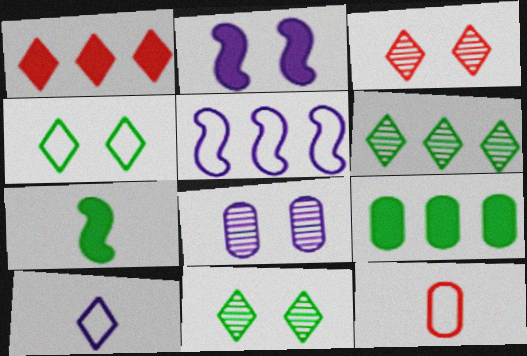[[1, 10, 11], 
[2, 6, 12], 
[4, 5, 12], 
[8, 9, 12]]